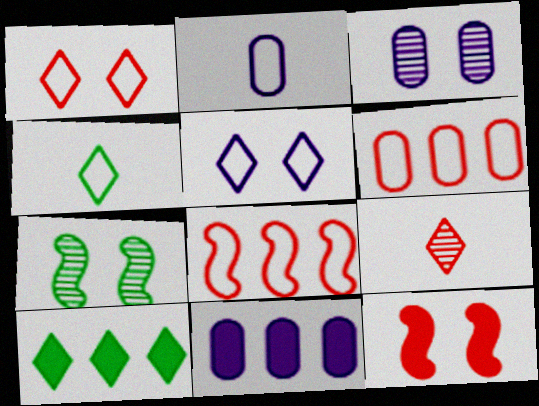[[2, 3, 11], 
[5, 9, 10], 
[6, 9, 12]]